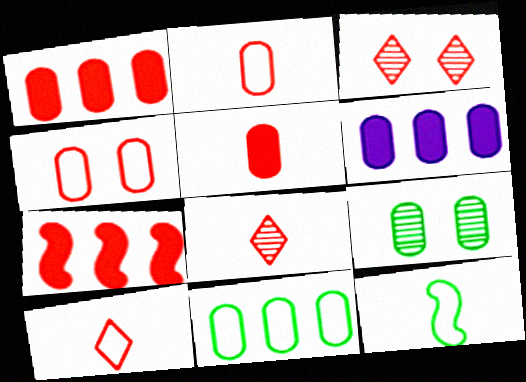[[2, 3, 7], 
[2, 6, 9], 
[3, 6, 12], 
[4, 7, 8]]